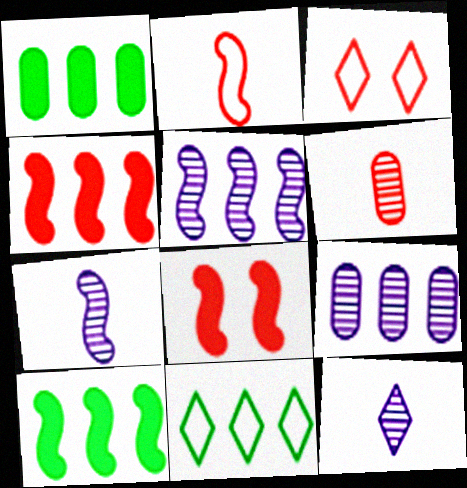[[1, 3, 7], 
[3, 4, 6], 
[4, 9, 11]]